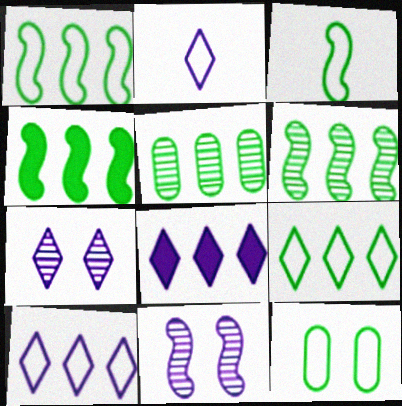[[1, 4, 6], 
[2, 7, 8], 
[3, 9, 12], 
[4, 5, 9]]